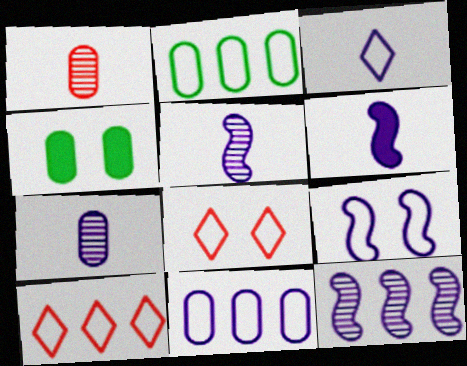[[1, 4, 11], 
[3, 6, 7], 
[3, 9, 11], 
[4, 5, 10], 
[6, 9, 12]]